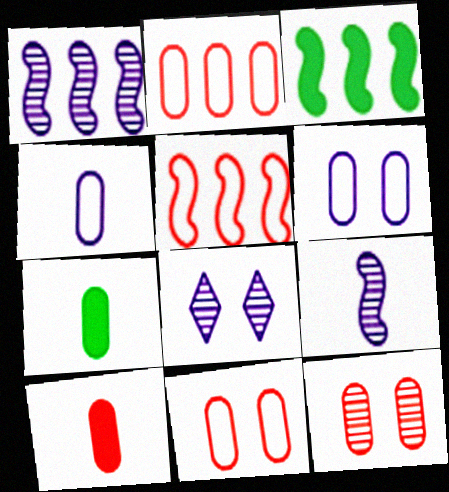[[1, 3, 5], 
[2, 10, 12], 
[5, 7, 8]]